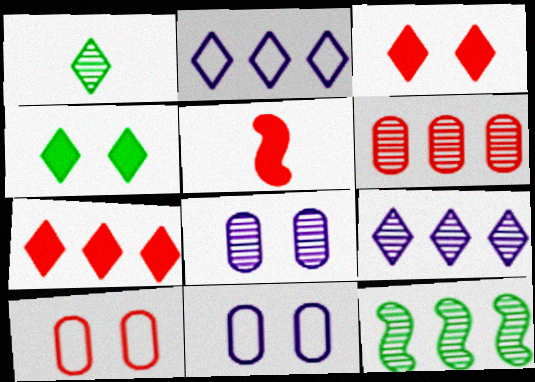[[1, 2, 3], 
[6, 9, 12]]